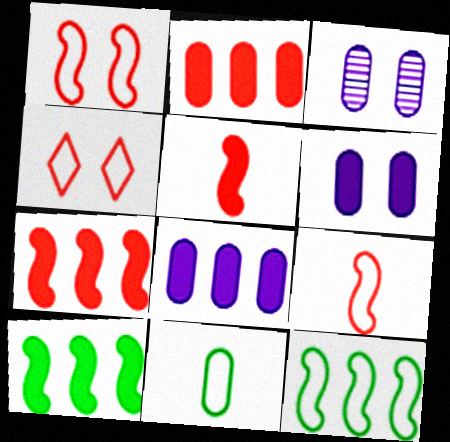[[2, 3, 11]]